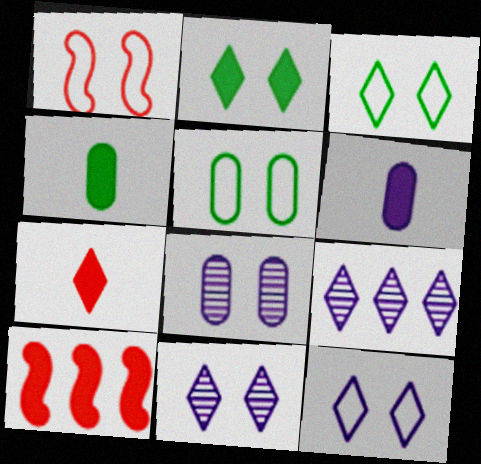[[1, 2, 8], 
[1, 4, 9], 
[1, 5, 12], 
[2, 6, 10], 
[3, 7, 9]]